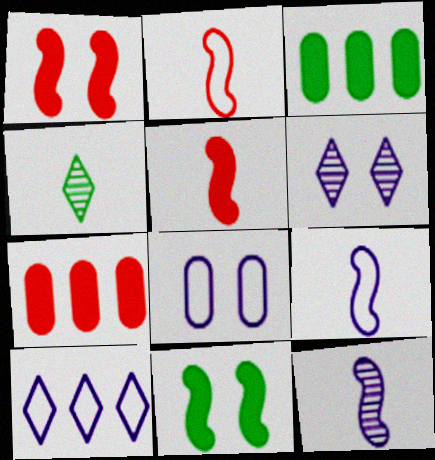[[2, 3, 6], 
[8, 9, 10]]